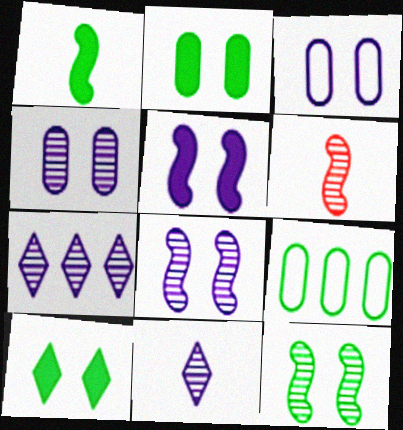[]